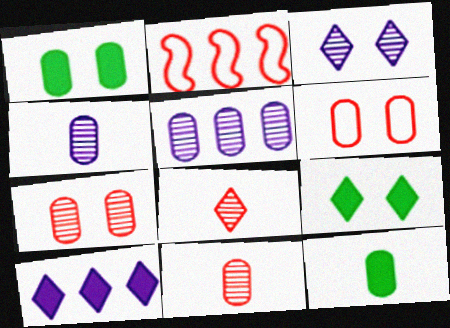[[2, 3, 12], 
[2, 4, 9], 
[5, 6, 12]]